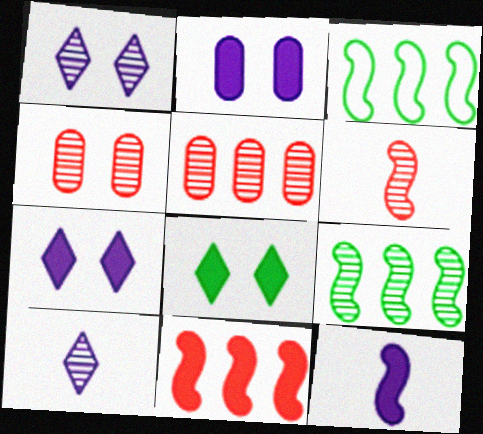[[4, 9, 10]]